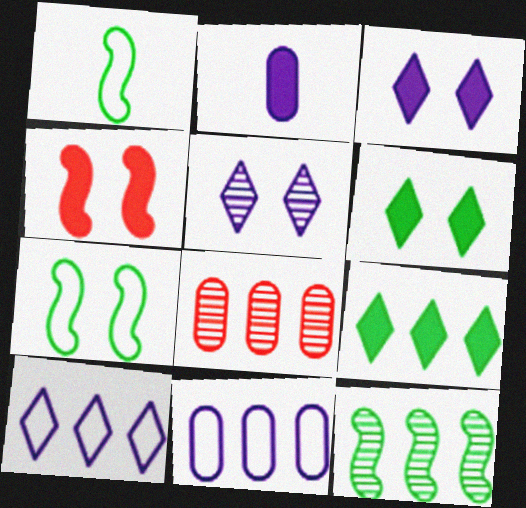[[1, 3, 8], 
[2, 4, 9]]